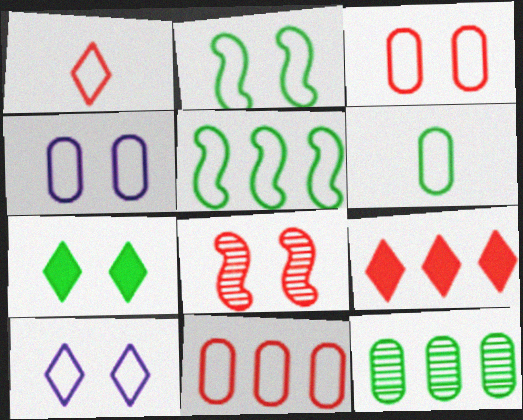[[1, 4, 5], 
[2, 3, 10], 
[4, 6, 11], 
[4, 7, 8]]